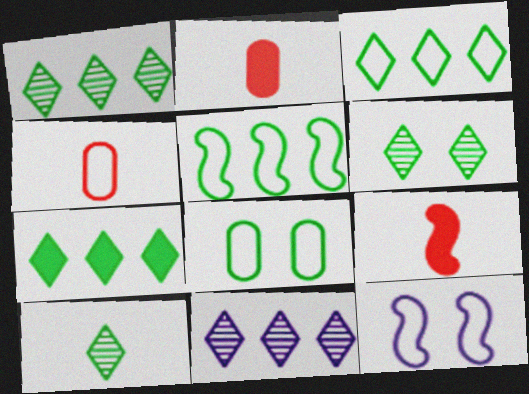[[1, 2, 12], 
[1, 3, 7], 
[1, 6, 10], 
[3, 4, 12], 
[8, 9, 11]]